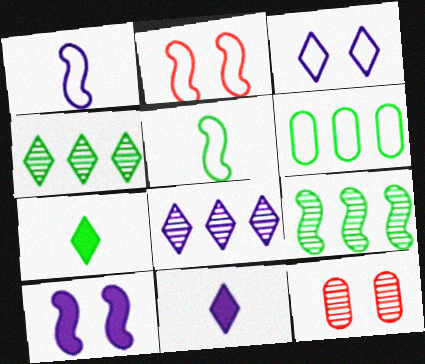[[3, 8, 11]]